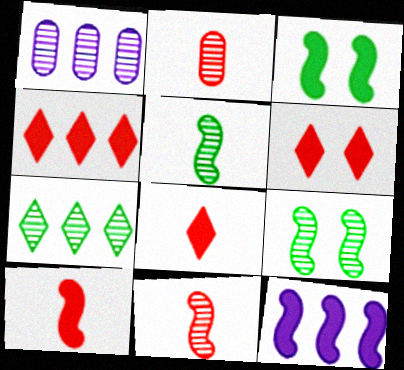[[3, 10, 12], 
[4, 6, 8]]